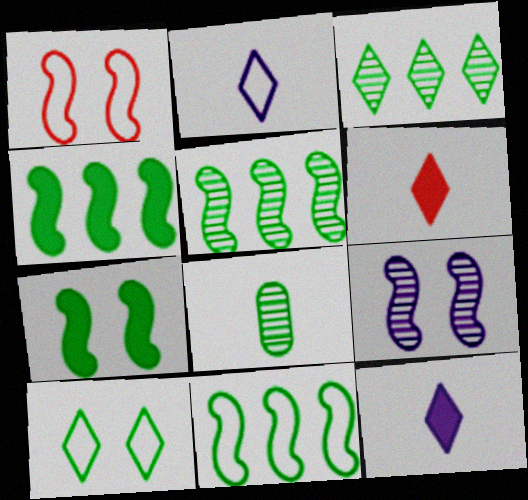[[1, 7, 9], 
[4, 5, 11], 
[4, 8, 10]]